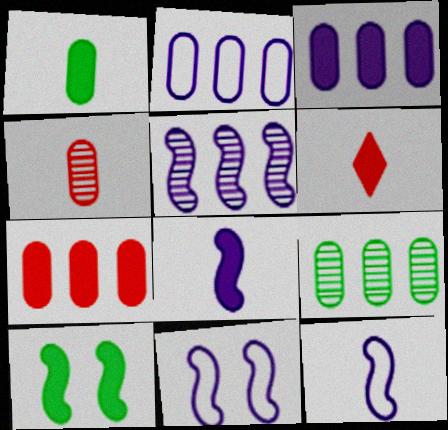[[1, 6, 8], 
[2, 7, 9], 
[3, 6, 10], 
[5, 8, 11], 
[6, 9, 11]]